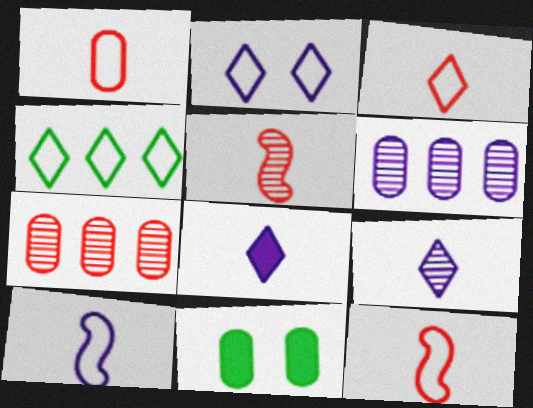[[1, 3, 12], 
[1, 6, 11], 
[2, 3, 4]]